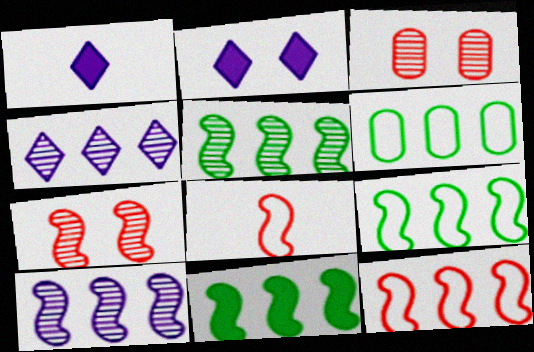[[1, 3, 9], 
[1, 6, 7], 
[5, 9, 11], 
[10, 11, 12]]